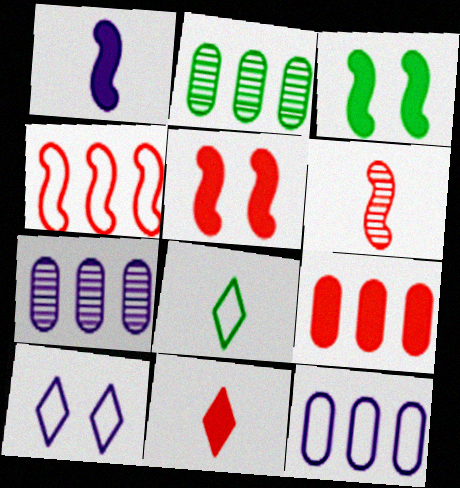[[1, 7, 10], 
[2, 3, 8], 
[2, 9, 12], 
[4, 5, 6], 
[5, 7, 8], 
[5, 9, 11]]